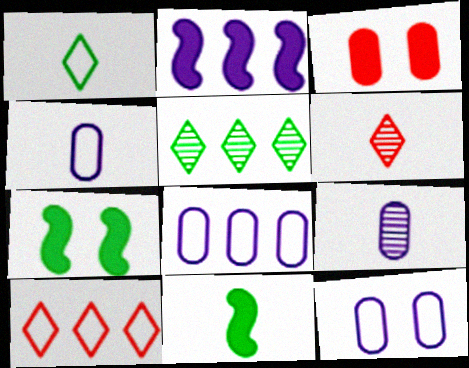[[4, 6, 11], 
[4, 8, 12], 
[6, 7, 8], 
[7, 9, 10]]